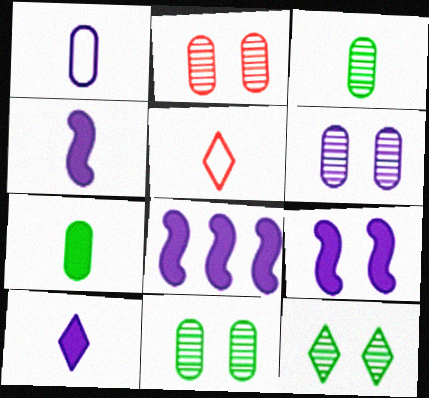[[2, 6, 11], 
[3, 4, 5], 
[4, 8, 9], 
[5, 8, 11]]